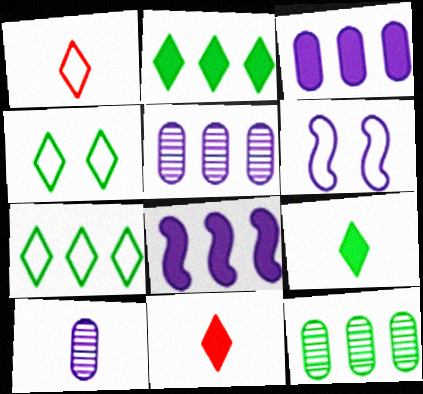[[6, 11, 12]]